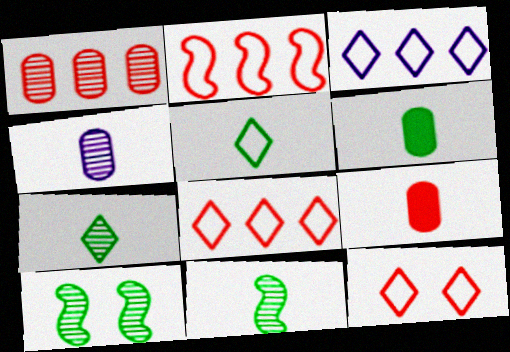[[3, 5, 12], 
[3, 9, 10], 
[5, 6, 11]]